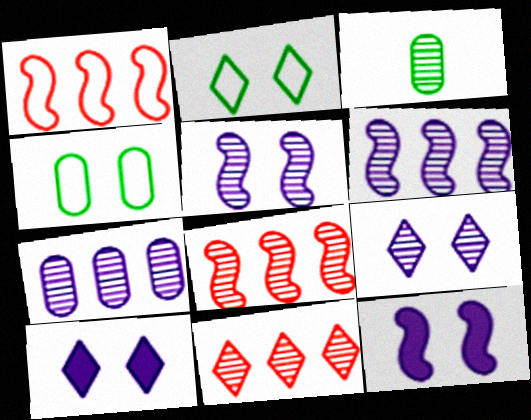[[1, 3, 10], 
[3, 5, 11], 
[3, 8, 9]]